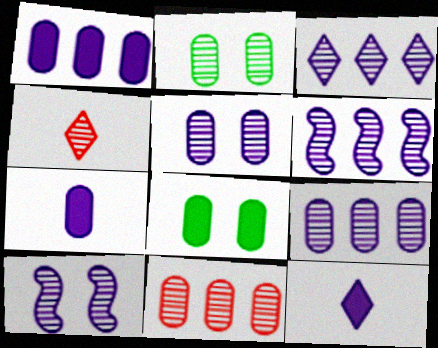[[2, 4, 6], 
[3, 6, 9]]